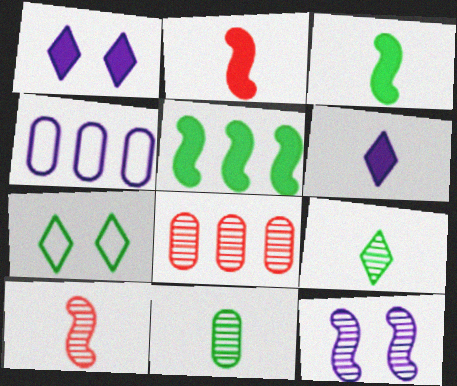[[4, 6, 12], 
[5, 7, 11], 
[8, 9, 12]]